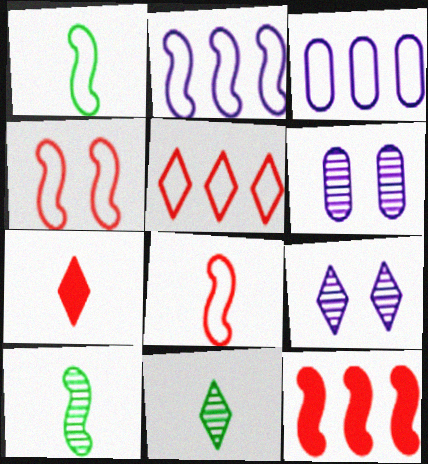[[1, 2, 4]]